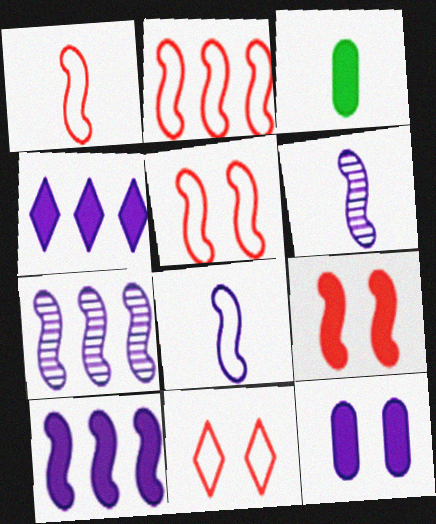[[1, 2, 5], 
[3, 4, 9], 
[3, 7, 11]]